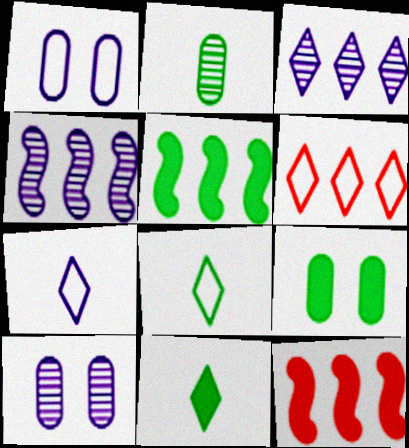[[5, 9, 11], 
[8, 10, 12]]